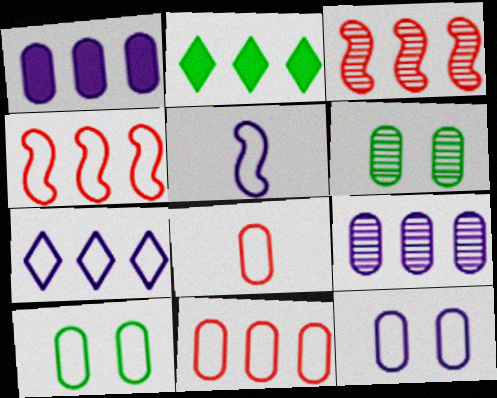[[1, 6, 8], 
[2, 4, 9], 
[5, 7, 12]]